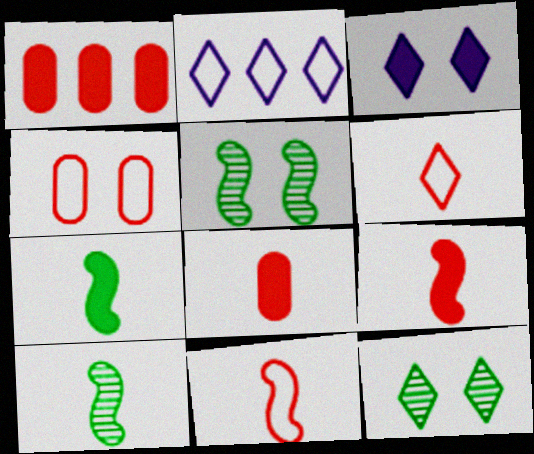[[1, 3, 7], 
[2, 5, 8], 
[3, 4, 5]]